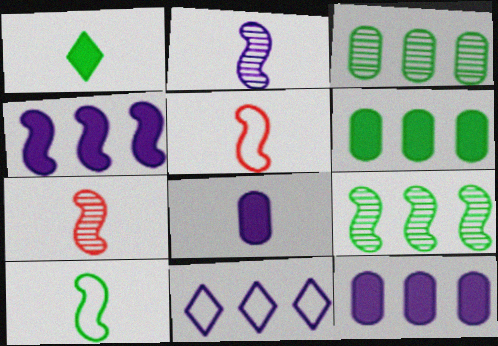[]